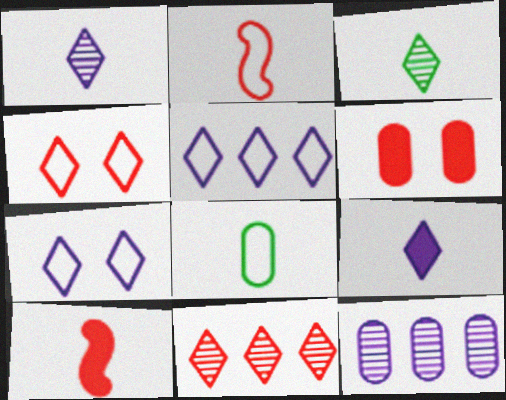[[1, 8, 10], 
[2, 6, 11], 
[6, 8, 12]]